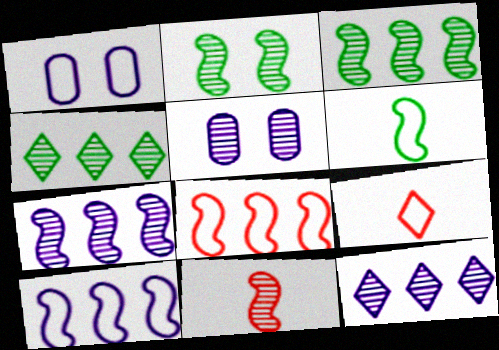[[2, 7, 11], 
[4, 5, 11]]